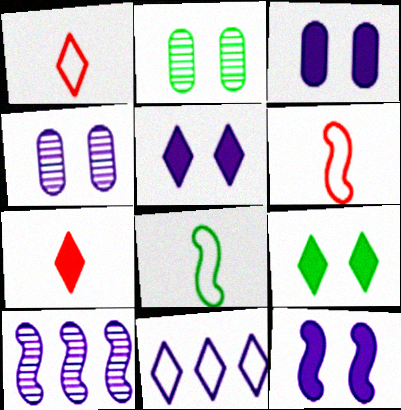[[3, 5, 12]]